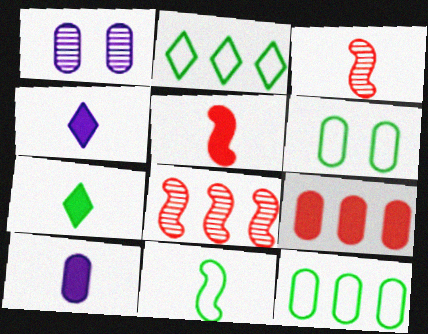[[1, 2, 5], 
[2, 6, 11], 
[4, 6, 8], 
[5, 7, 10]]